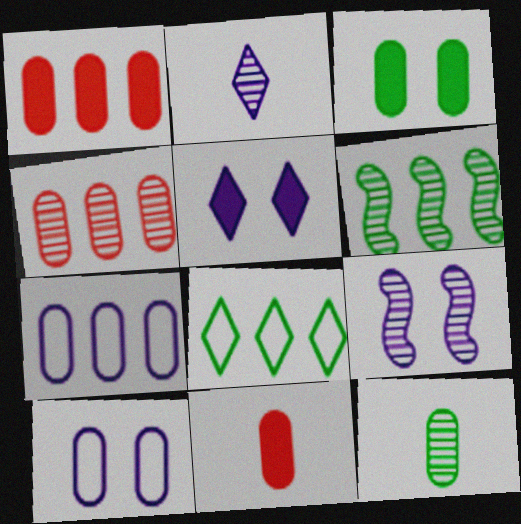[[1, 10, 12], 
[5, 9, 10], 
[8, 9, 11]]